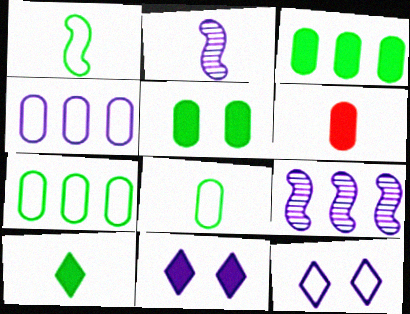[[2, 4, 11]]